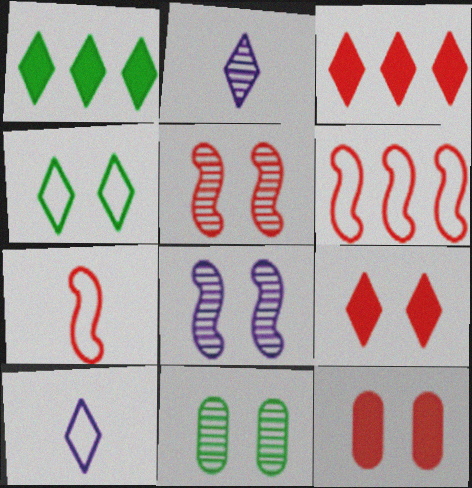[[2, 3, 4], 
[4, 8, 12]]